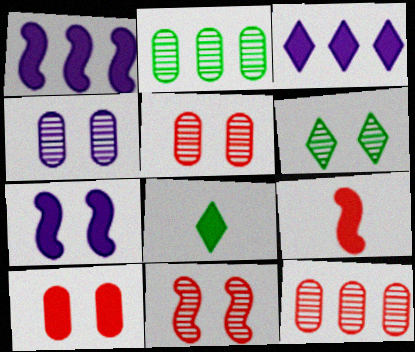[[1, 8, 10], 
[4, 6, 11]]